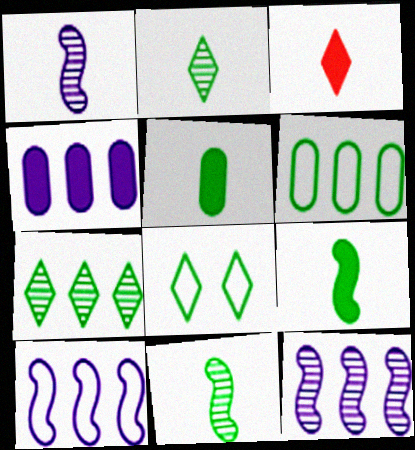[]